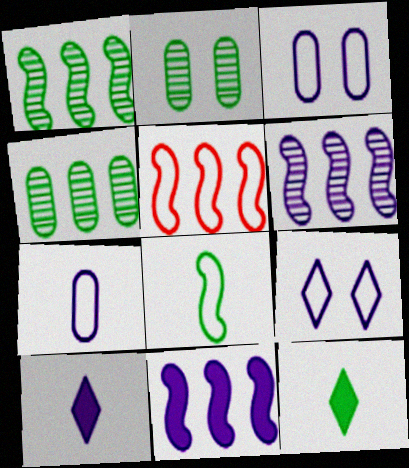[[1, 5, 11], 
[2, 5, 10], 
[3, 6, 10]]